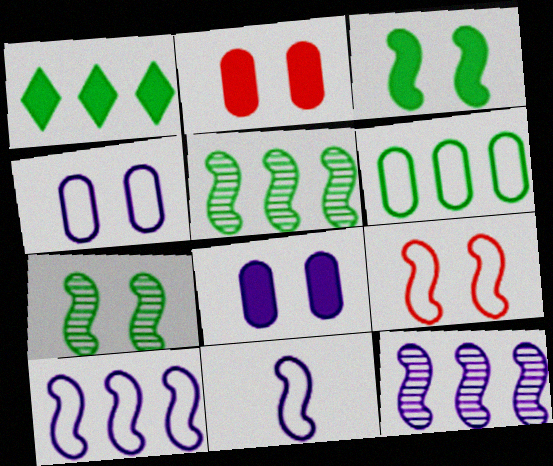[[1, 5, 6]]